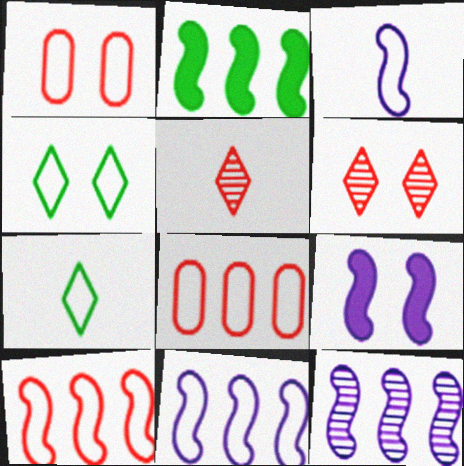[[1, 7, 11], 
[2, 10, 12], 
[3, 4, 8], 
[3, 9, 12]]